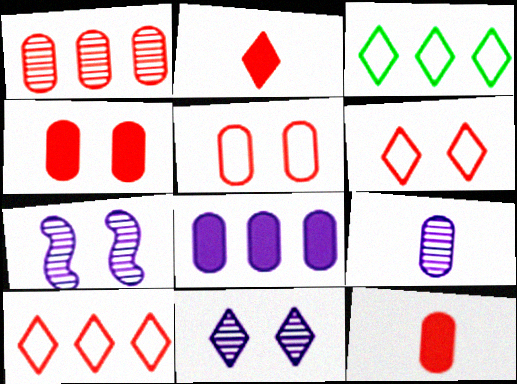[[1, 5, 12], 
[2, 3, 11], 
[3, 7, 12]]